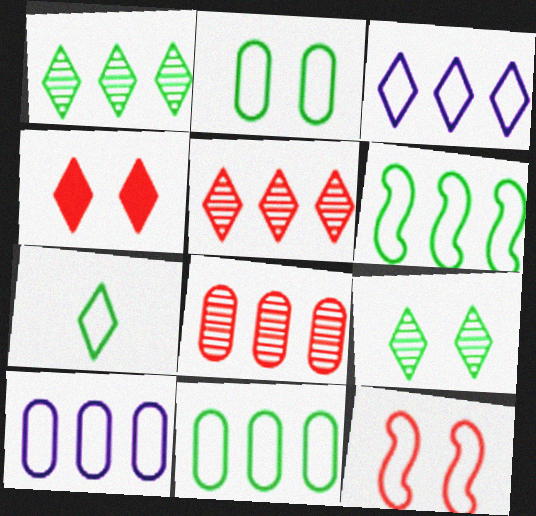[[2, 6, 7], 
[7, 10, 12]]